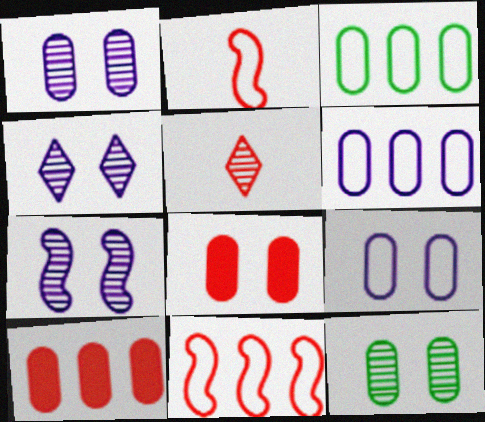[[1, 4, 7], 
[5, 8, 11], 
[8, 9, 12]]